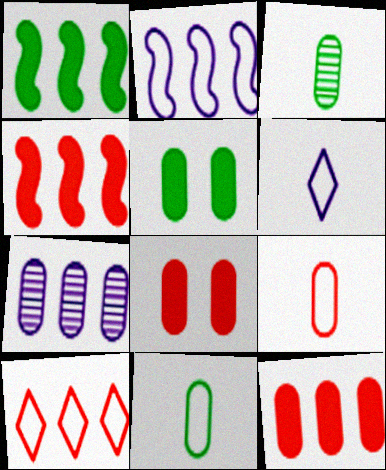[[1, 7, 10], 
[5, 7, 9], 
[7, 8, 11]]